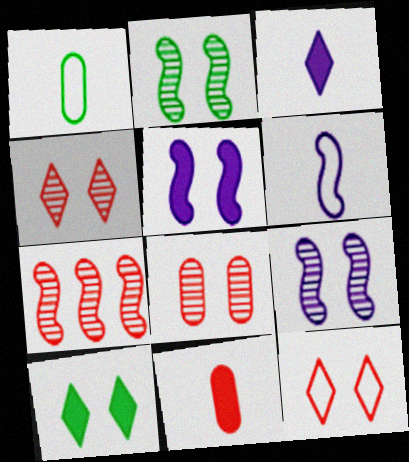[[7, 11, 12]]